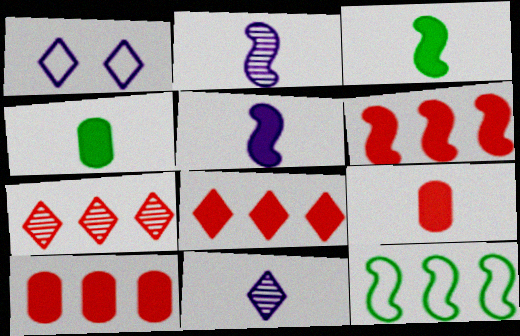[[6, 8, 10]]